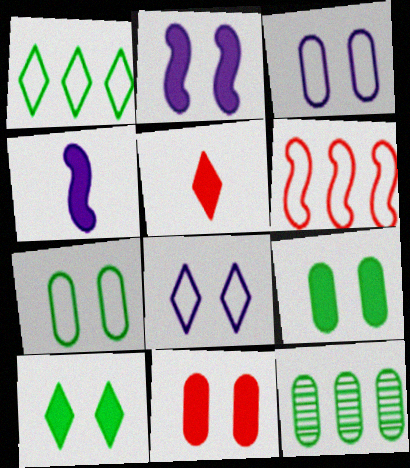[[2, 10, 11]]